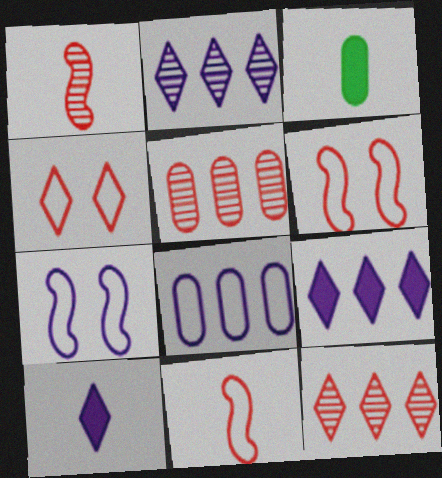[[2, 3, 6], 
[3, 7, 12]]